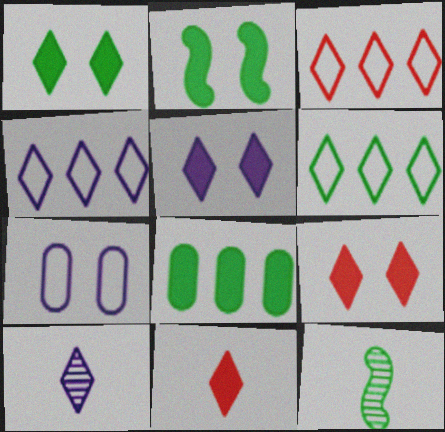[[1, 3, 10], 
[1, 5, 9], 
[3, 4, 6], 
[4, 5, 10], 
[6, 9, 10]]